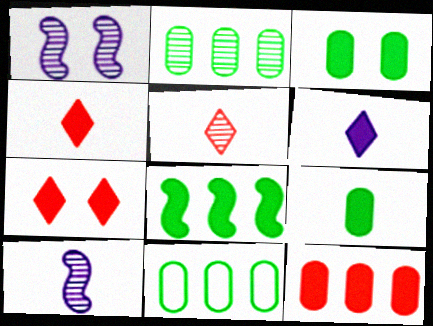[[1, 2, 5], 
[1, 4, 11], 
[7, 10, 11]]